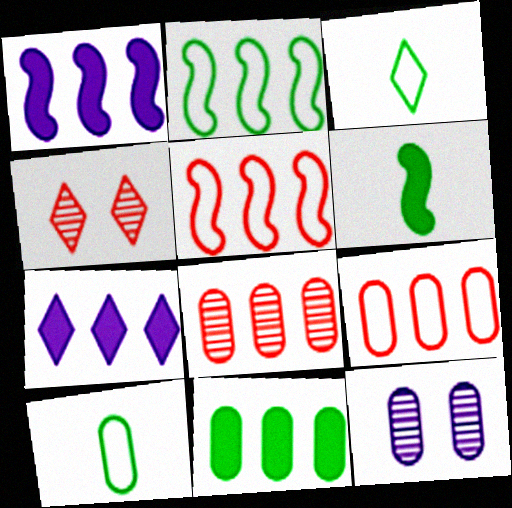[[1, 4, 10], 
[2, 7, 8], 
[3, 4, 7]]